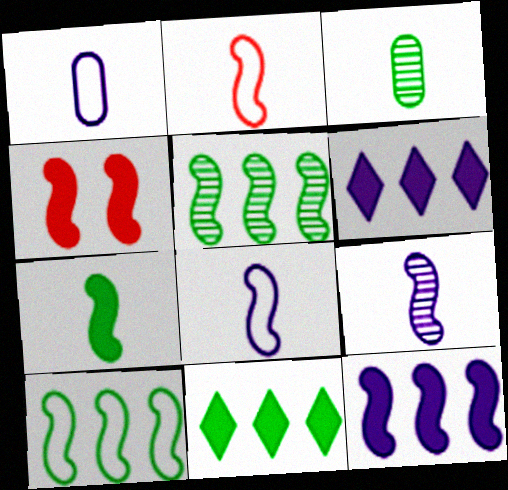[[2, 7, 9], 
[4, 5, 8], 
[4, 7, 12], 
[4, 9, 10]]